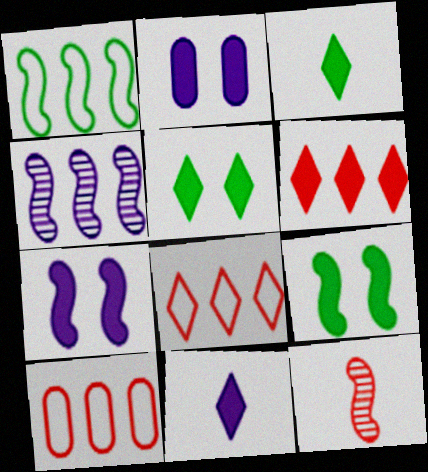[[1, 7, 12], 
[5, 6, 11]]